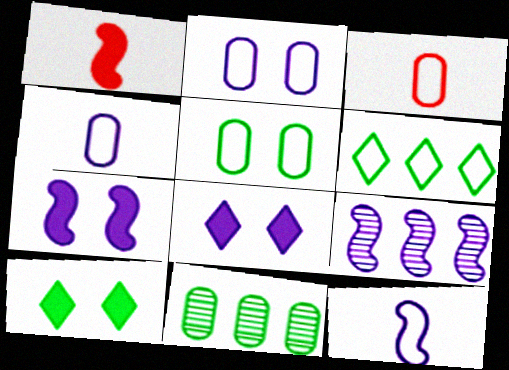[[3, 9, 10], 
[4, 8, 9], 
[7, 9, 12]]